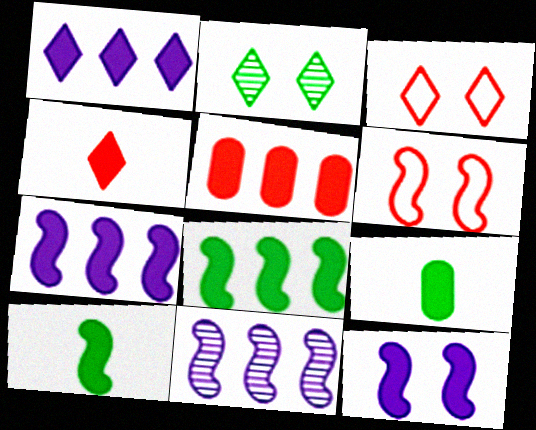[[1, 5, 8], 
[3, 9, 11], 
[6, 10, 11]]